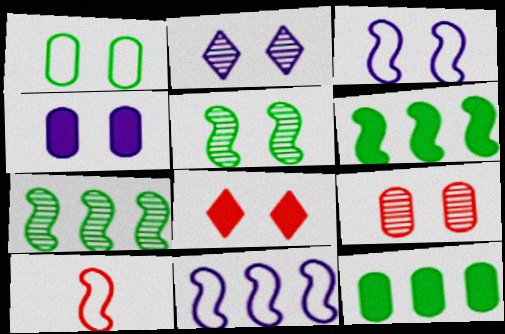[[1, 4, 9], 
[2, 3, 4], 
[2, 5, 9], 
[2, 10, 12]]